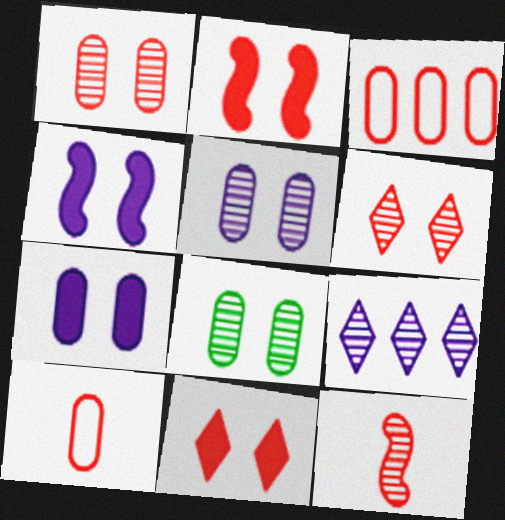[[1, 5, 8], 
[3, 11, 12], 
[8, 9, 12]]